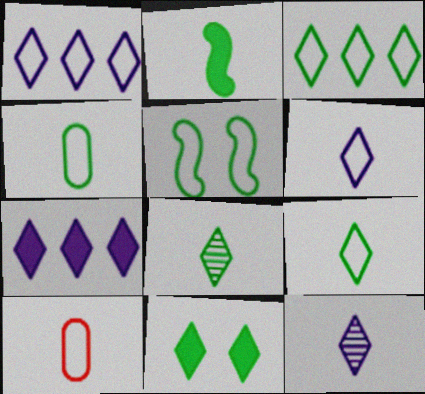[[1, 5, 10], 
[2, 4, 8], 
[2, 10, 12], 
[3, 4, 5], 
[3, 8, 11]]